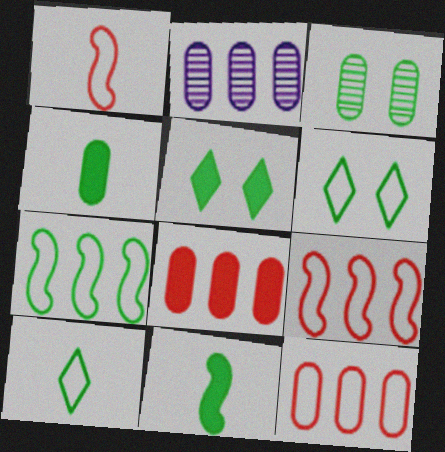[[1, 2, 5]]